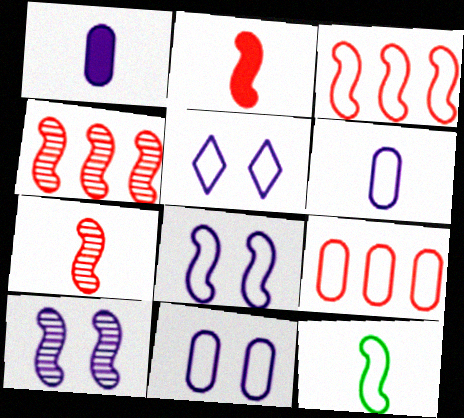[[3, 8, 12], 
[5, 8, 11], 
[5, 9, 12]]